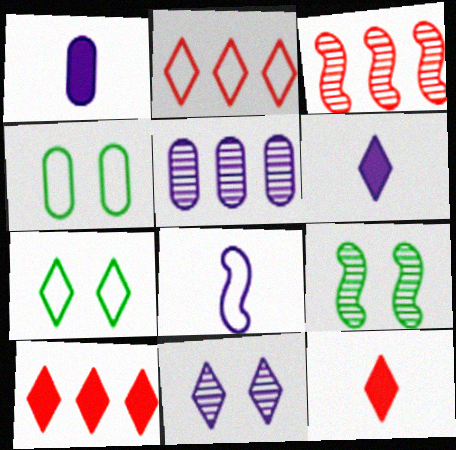[[1, 2, 9], 
[1, 3, 7], 
[2, 4, 8], 
[3, 4, 6]]